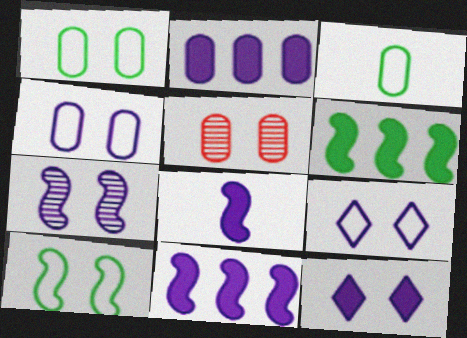[[2, 3, 5], 
[2, 8, 12], 
[4, 7, 12], 
[5, 10, 12]]